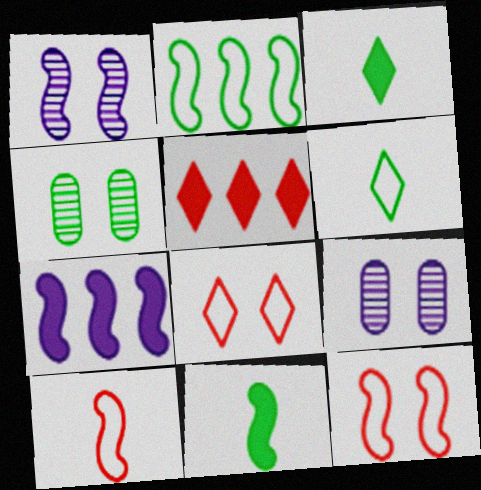[[2, 3, 4]]